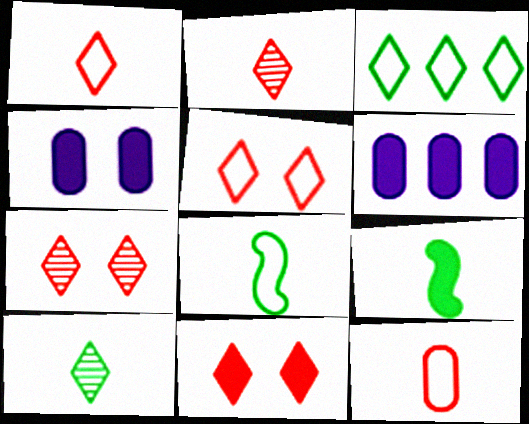[[5, 7, 11], 
[6, 7, 8], 
[6, 9, 11]]